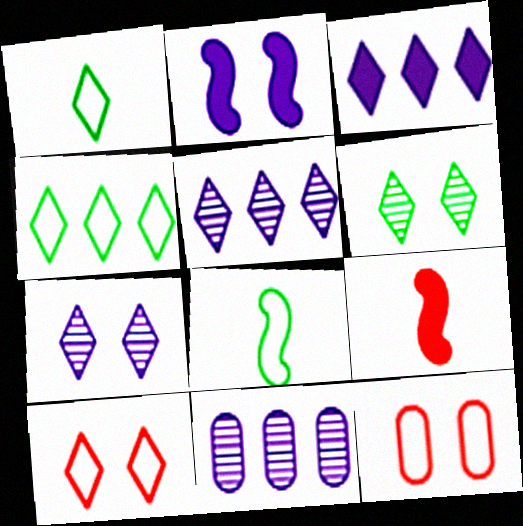[[2, 6, 12]]